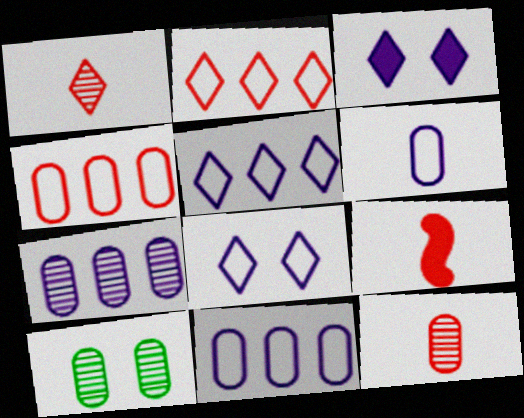[[5, 9, 10], 
[7, 10, 12]]